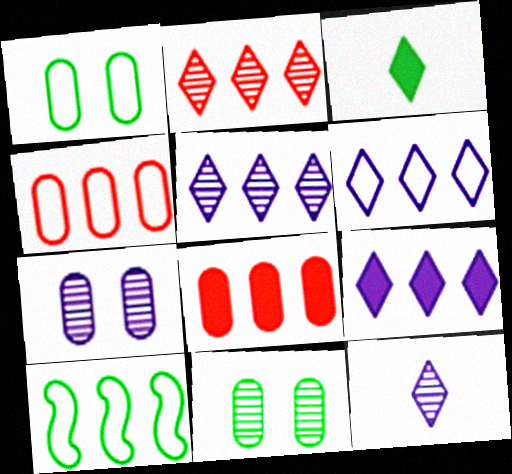[[3, 10, 11], 
[4, 6, 10], 
[5, 6, 9], 
[5, 8, 10]]